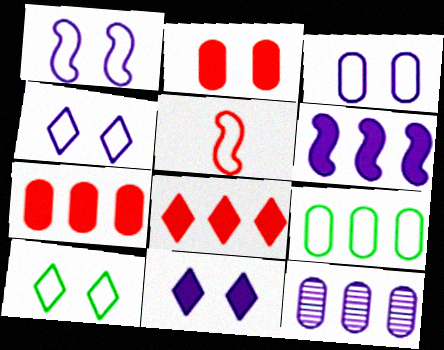[[1, 3, 4], 
[4, 5, 9], 
[7, 9, 12]]